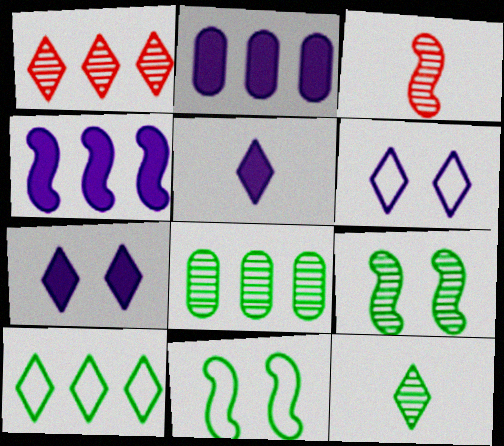[[3, 4, 11], 
[8, 9, 12]]